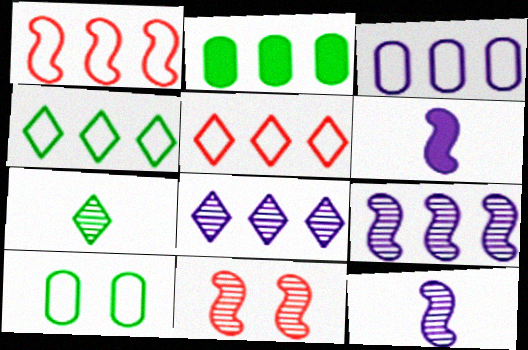[[1, 2, 8], 
[1, 3, 4], 
[2, 5, 9]]